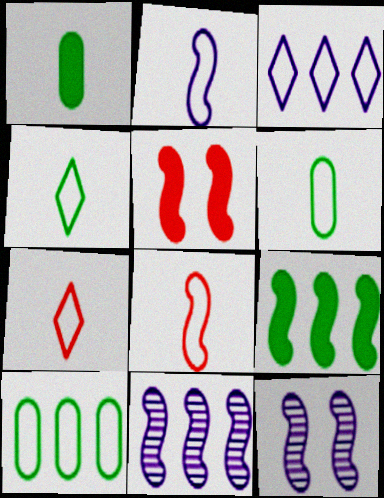[[2, 6, 7], 
[8, 9, 12]]